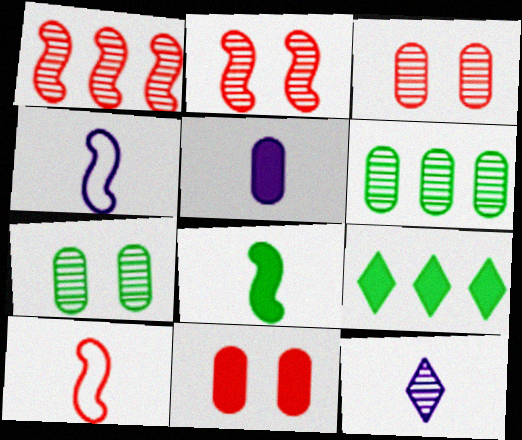[[1, 7, 12], 
[2, 6, 12], 
[3, 4, 9], 
[4, 5, 12]]